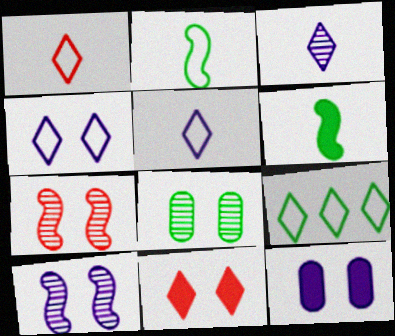[[1, 4, 9], 
[3, 9, 11], 
[4, 10, 12], 
[6, 8, 9]]